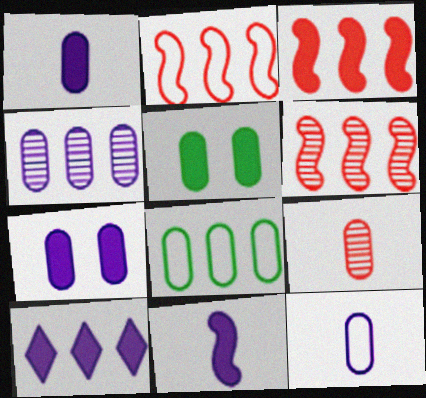[[2, 3, 6], 
[4, 7, 12], 
[6, 8, 10], 
[7, 8, 9], 
[7, 10, 11]]